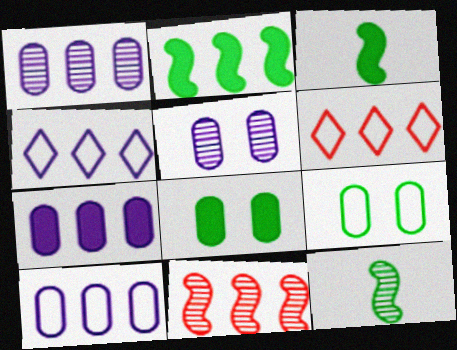[[1, 2, 6], 
[1, 7, 10], 
[3, 5, 6]]